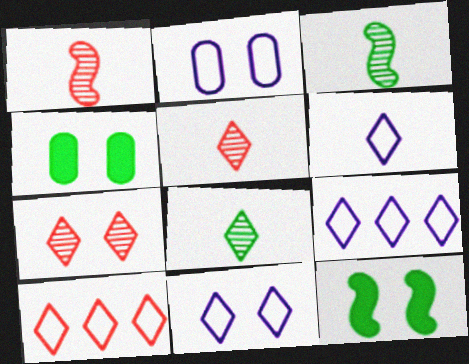[[1, 4, 9], 
[2, 7, 12], 
[6, 9, 11]]